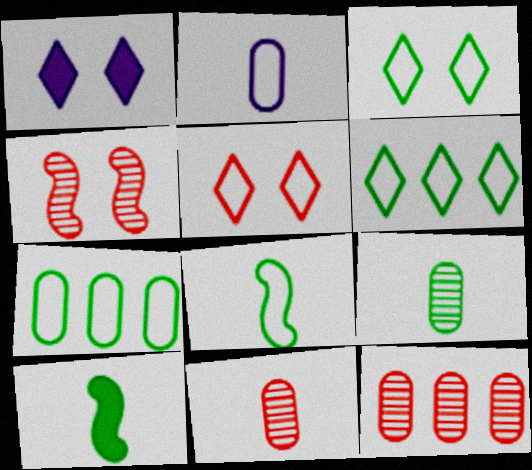[[1, 8, 12], 
[3, 7, 8]]